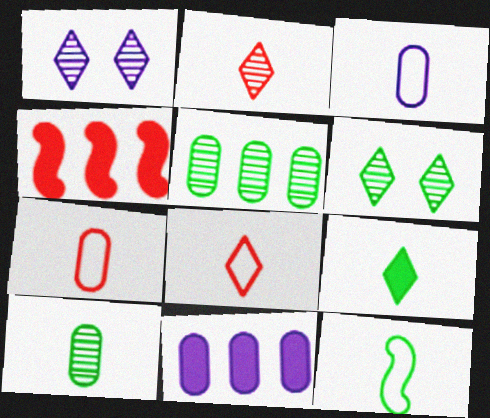[[3, 4, 6], 
[3, 8, 12], 
[9, 10, 12]]